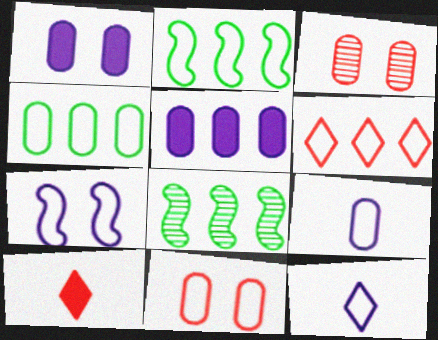[[2, 11, 12], 
[4, 9, 11], 
[5, 6, 8]]